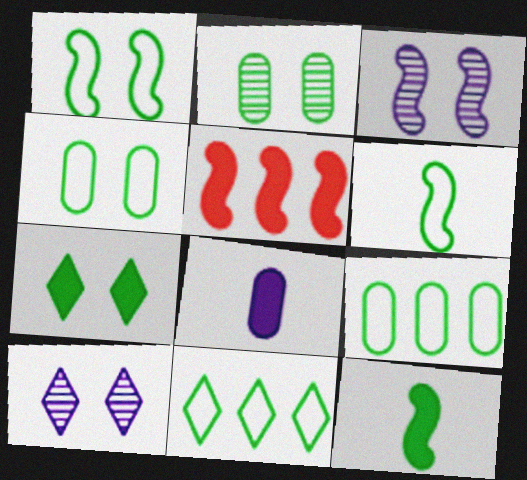[[1, 2, 7], 
[2, 11, 12], 
[3, 5, 6], 
[4, 6, 11], 
[5, 7, 8]]